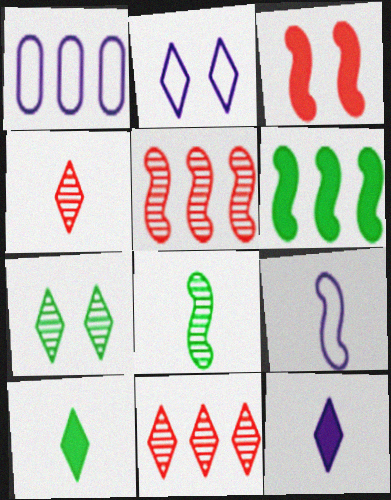[[1, 2, 9], 
[1, 6, 11], 
[2, 10, 11]]